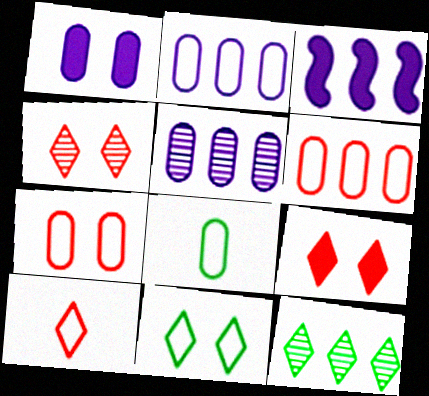[[2, 7, 8], 
[3, 4, 8], 
[3, 6, 12]]